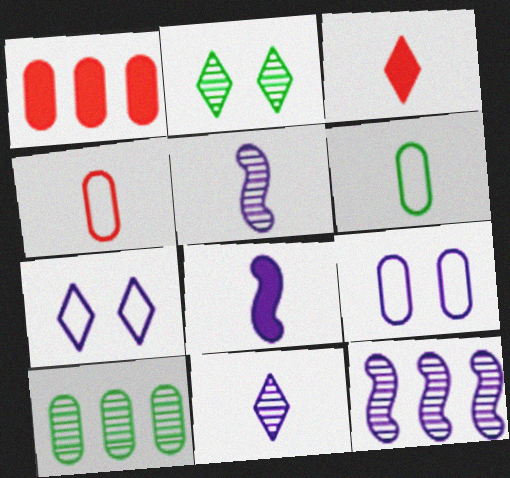[[3, 5, 6]]